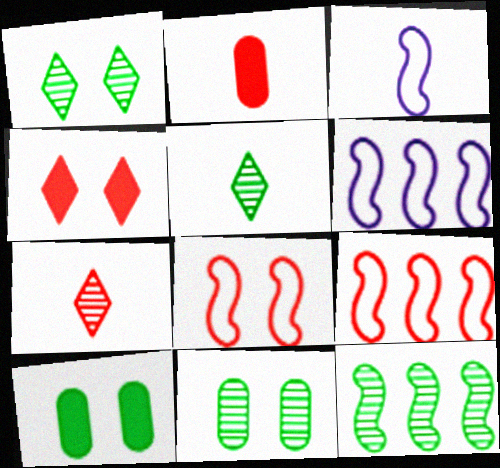[[1, 2, 6], 
[2, 3, 5], 
[5, 11, 12], 
[6, 7, 10]]